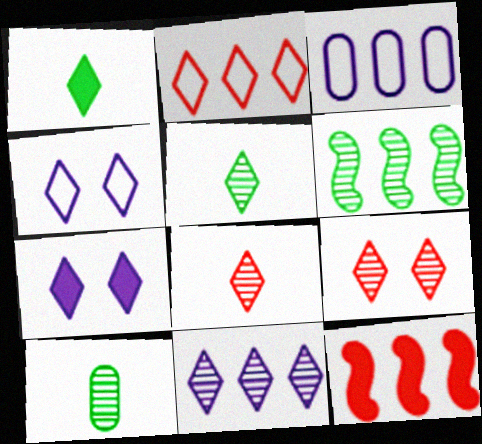[[2, 5, 7], 
[4, 10, 12], 
[5, 9, 11]]